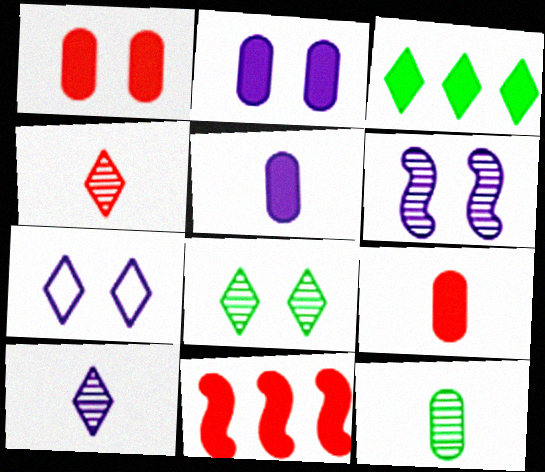[[2, 6, 7], 
[3, 4, 7], 
[7, 11, 12]]